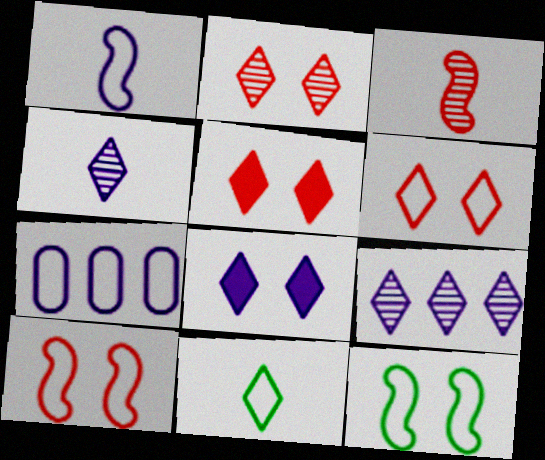[[2, 5, 6], 
[5, 9, 11], 
[7, 10, 11]]